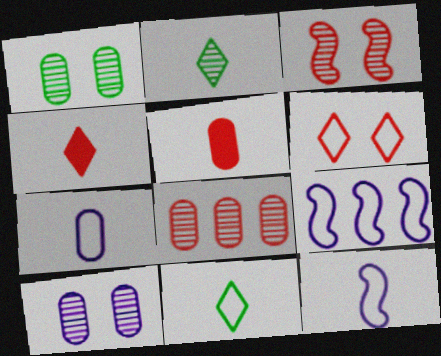[[1, 4, 9], 
[2, 5, 12]]